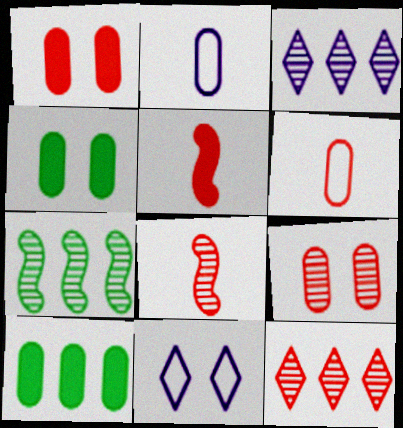[[2, 9, 10], 
[8, 9, 12], 
[8, 10, 11]]